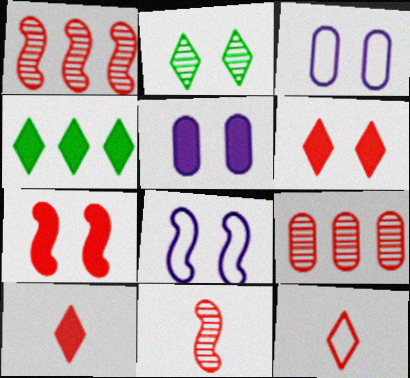[[2, 3, 7], 
[3, 4, 11], 
[7, 9, 12]]